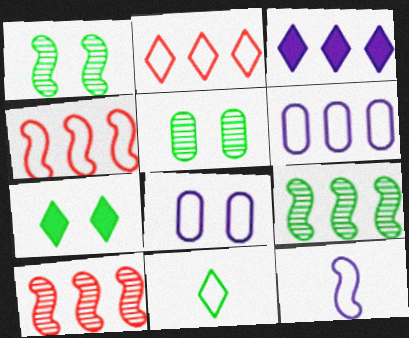[[4, 8, 11]]